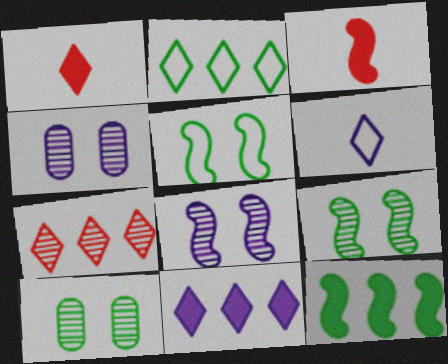[[2, 3, 4], 
[2, 7, 11]]